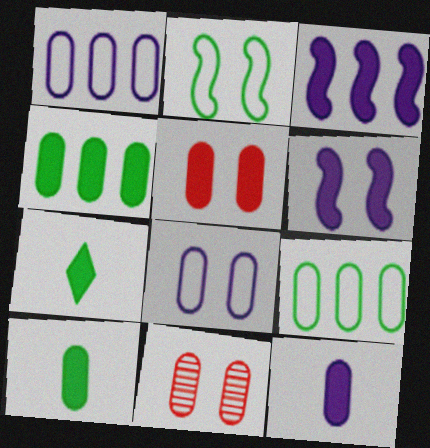[[1, 10, 11], 
[3, 5, 7], 
[4, 5, 12], 
[9, 11, 12]]